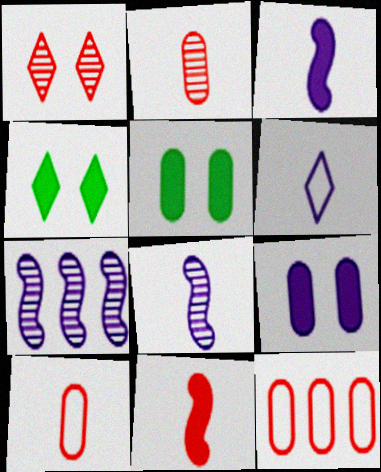[[1, 11, 12], 
[4, 7, 10], 
[4, 8, 12], 
[6, 7, 9]]